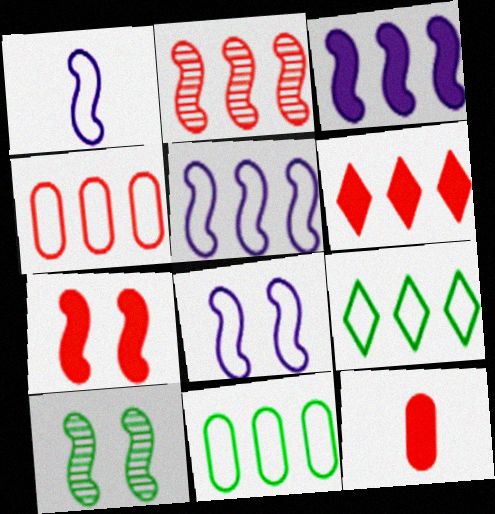[[1, 5, 8], 
[2, 4, 6], 
[4, 5, 9], 
[6, 7, 12], 
[7, 8, 10]]